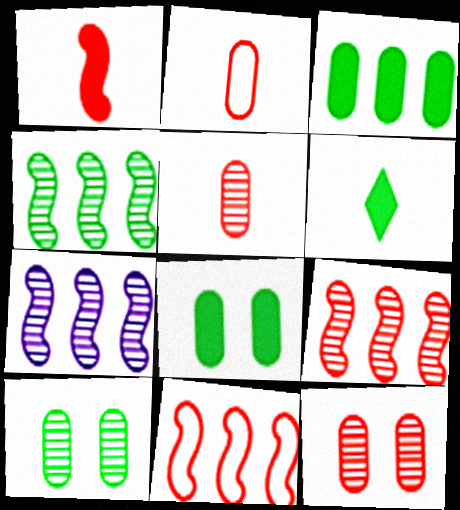[[4, 7, 9]]